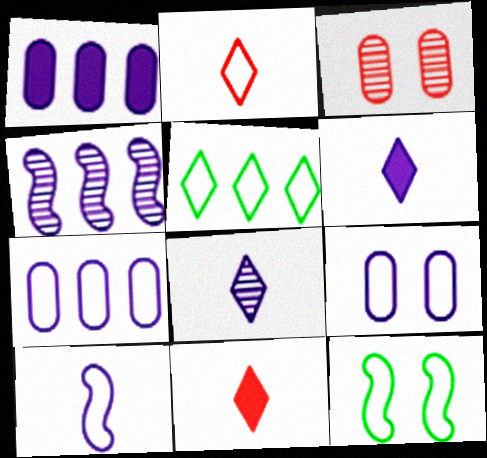[[2, 7, 12], 
[4, 6, 9]]